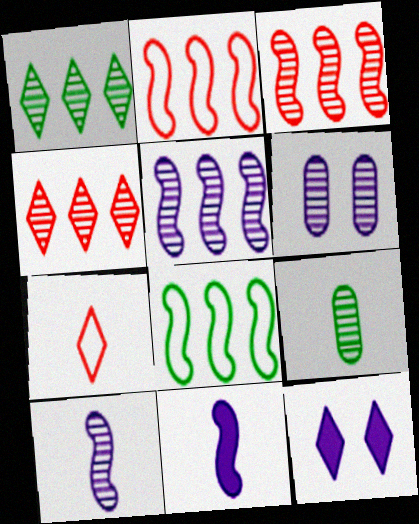[[1, 7, 12], 
[2, 9, 12], 
[7, 9, 11]]